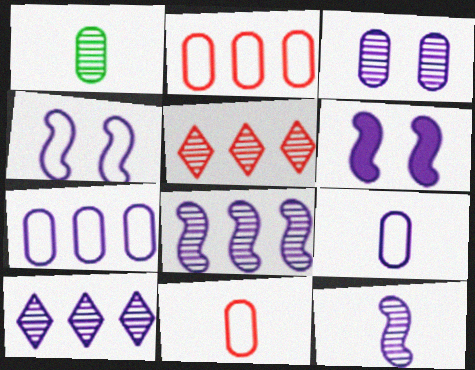[[3, 10, 12], 
[6, 9, 10]]